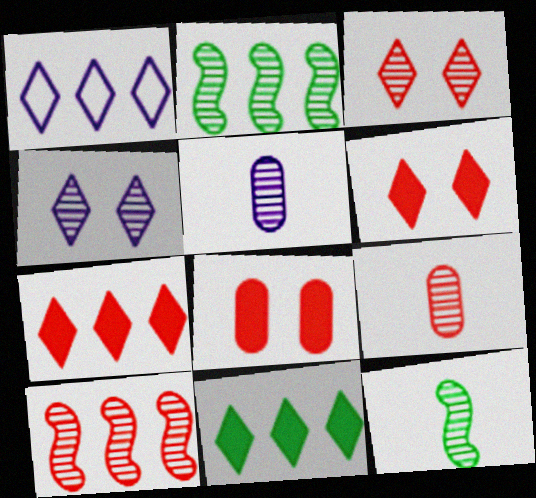[[1, 8, 12], 
[2, 3, 5], 
[2, 4, 9], 
[3, 9, 10]]